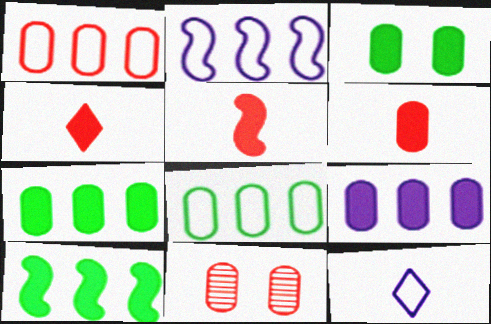[[1, 6, 11], 
[3, 6, 9], 
[4, 5, 6], 
[10, 11, 12]]